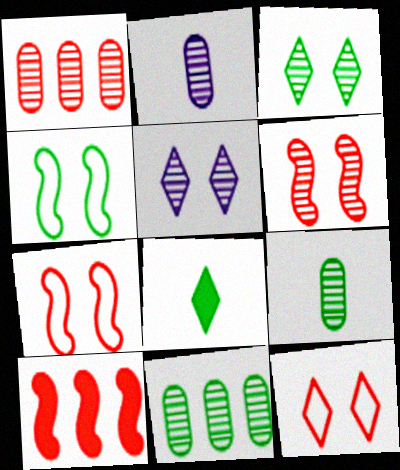[[4, 8, 11]]